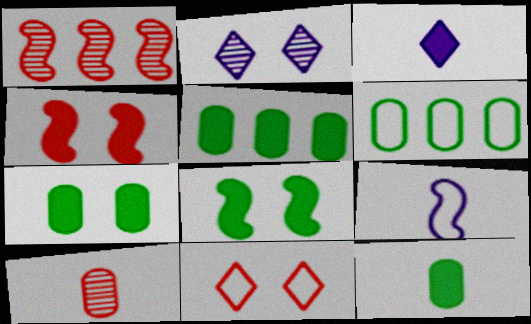[[1, 8, 9], 
[3, 4, 5], 
[5, 7, 12], 
[6, 9, 11]]